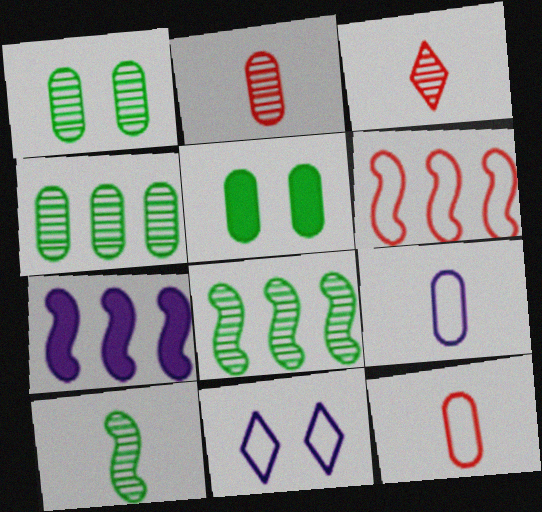[[6, 7, 8]]